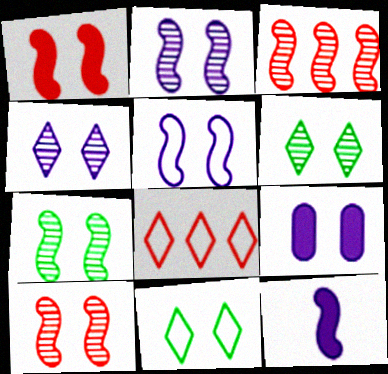[[1, 5, 7], 
[2, 7, 10], 
[4, 5, 9], 
[9, 10, 11]]